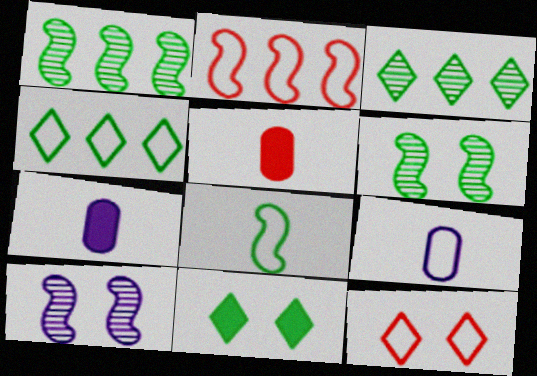[[1, 7, 12], 
[4, 5, 10]]